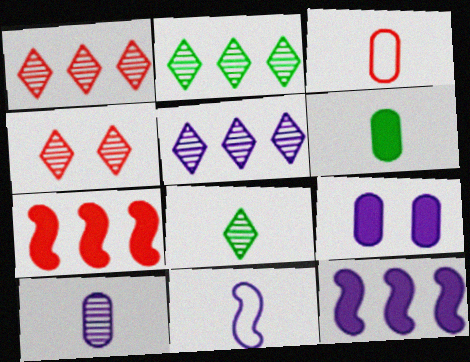[[1, 2, 5], 
[3, 4, 7], 
[3, 6, 10], 
[4, 5, 8], 
[5, 9, 11]]